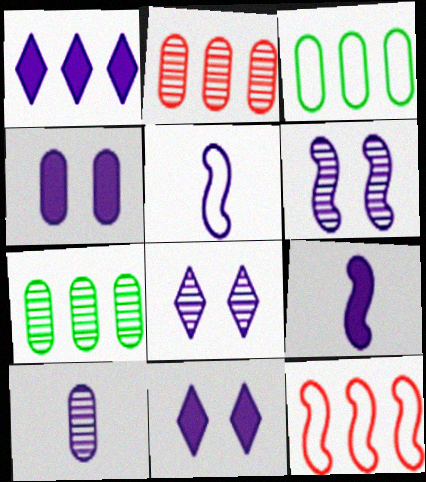[[1, 4, 9], 
[1, 7, 12]]